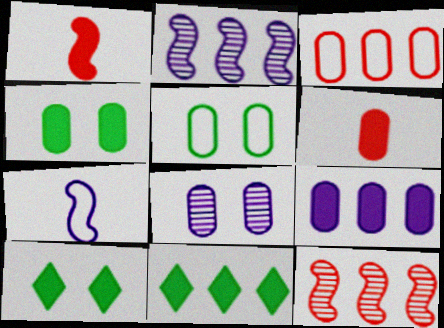[[1, 9, 10], 
[2, 3, 11], 
[4, 6, 9]]